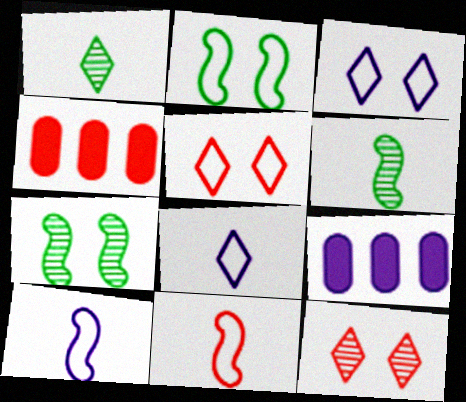[[3, 4, 6], 
[4, 7, 8], 
[4, 11, 12], 
[5, 6, 9]]